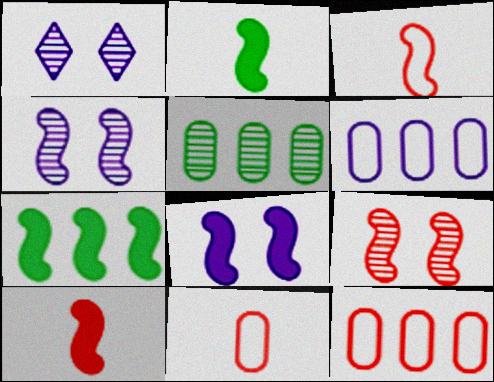[[1, 2, 12], 
[1, 7, 11], 
[3, 4, 7], 
[7, 8, 10]]